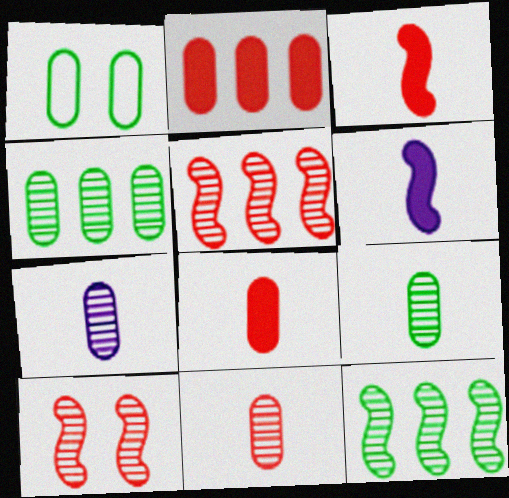[[1, 2, 7], 
[7, 9, 11]]